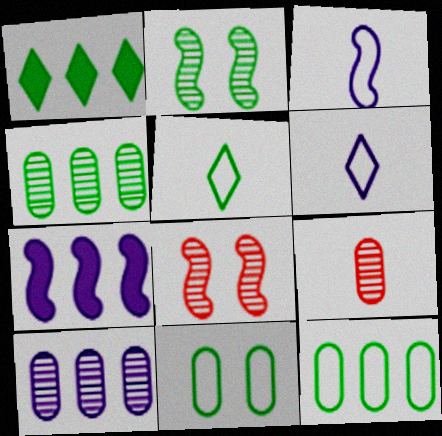[]